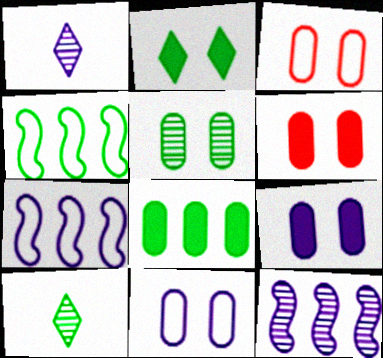[[1, 4, 6], 
[1, 7, 9], 
[3, 5, 9], 
[5, 6, 11], 
[6, 7, 10]]